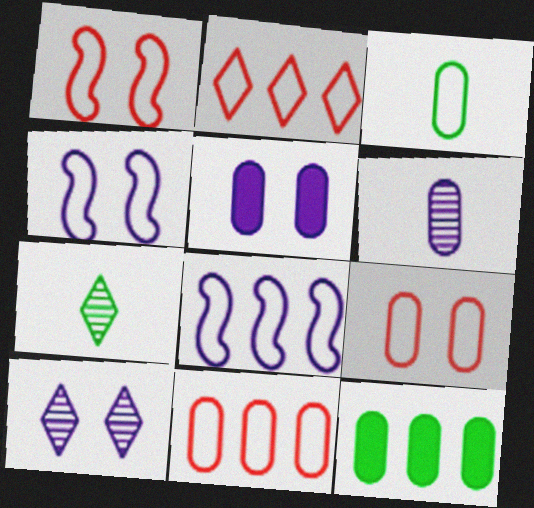[[2, 3, 4], 
[4, 5, 10], 
[6, 9, 12]]